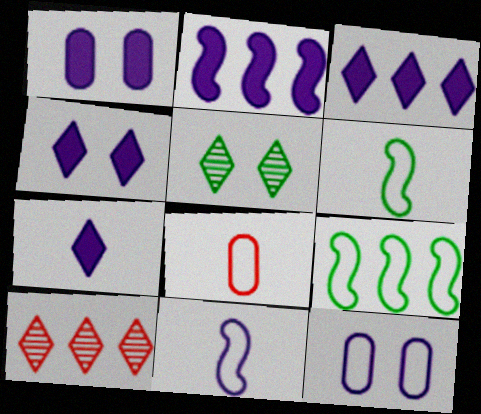[[1, 2, 7], 
[1, 6, 10], 
[2, 5, 8], 
[3, 4, 7]]